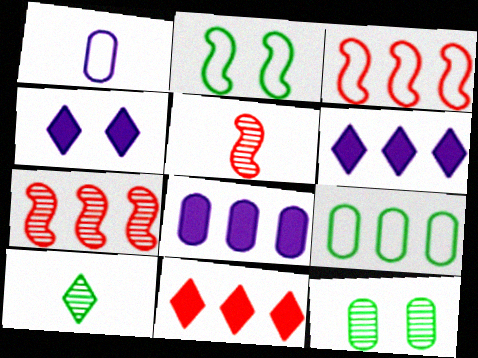[[4, 5, 9], 
[6, 7, 9]]